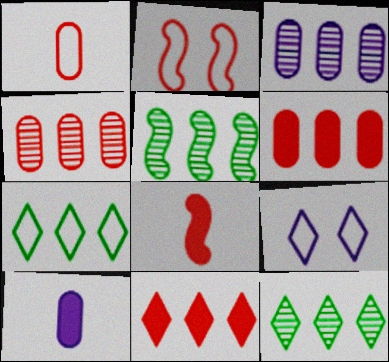[[2, 10, 12]]